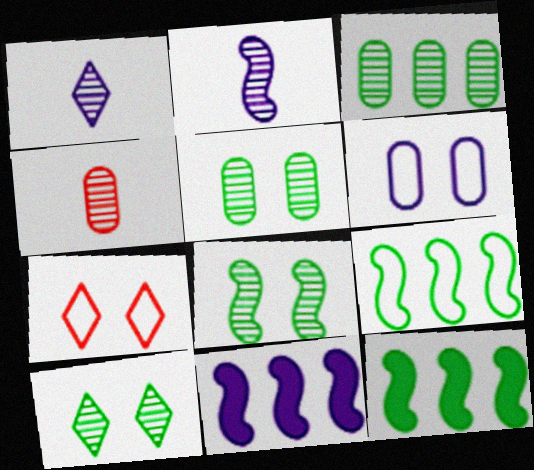[[1, 6, 11], 
[5, 8, 10]]